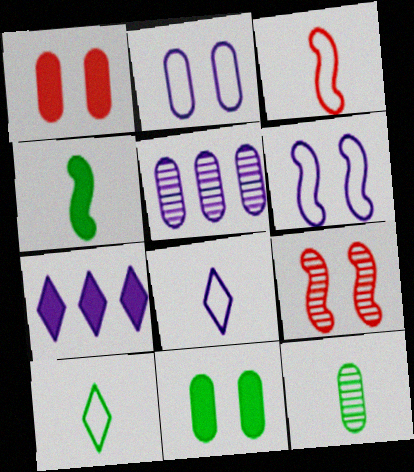[[1, 4, 7], 
[4, 10, 12]]